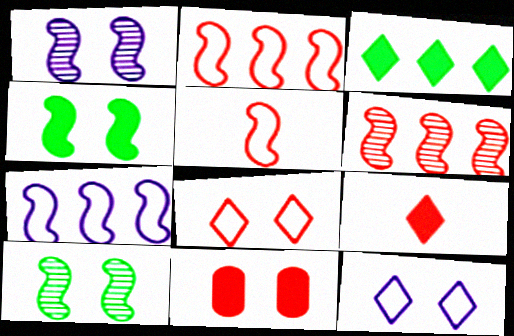[[10, 11, 12]]